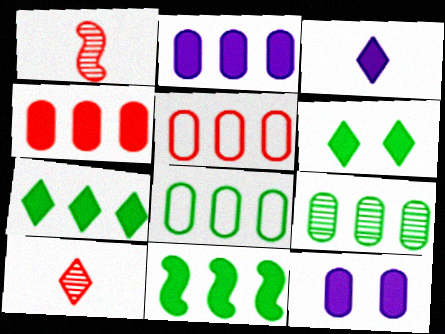[[2, 5, 9]]